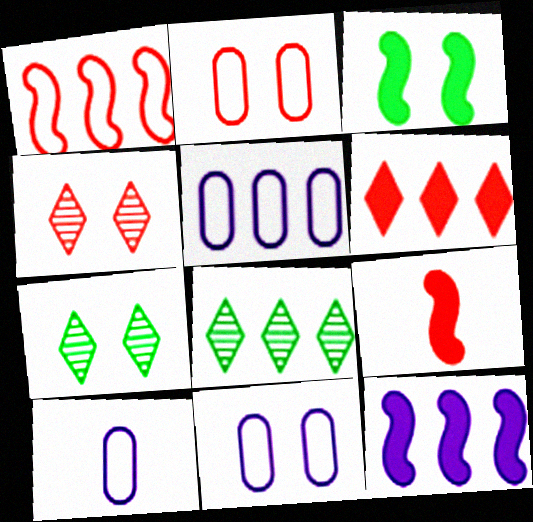[[3, 4, 11], 
[3, 9, 12], 
[5, 7, 9], 
[5, 10, 11], 
[8, 9, 11]]